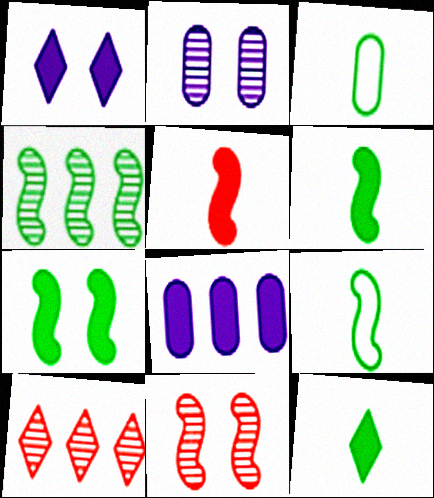[[4, 7, 9]]